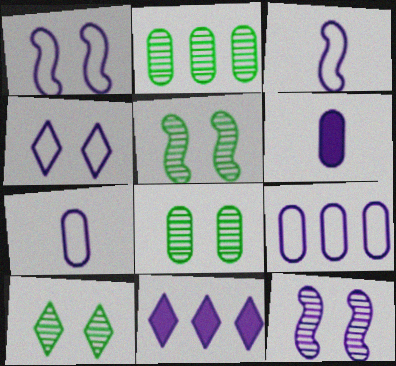[[3, 4, 9], 
[5, 8, 10], 
[7, 11, 12]]